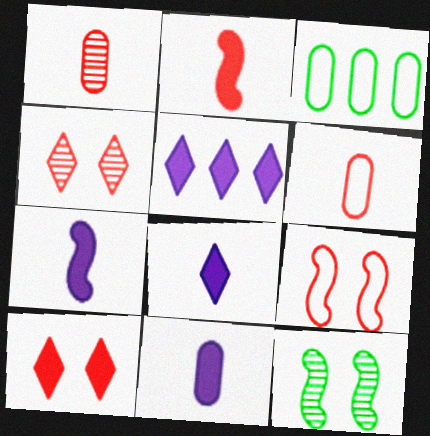[[3, 4, 7], 
[5, 6, 12], 
[7, 8, 11]]